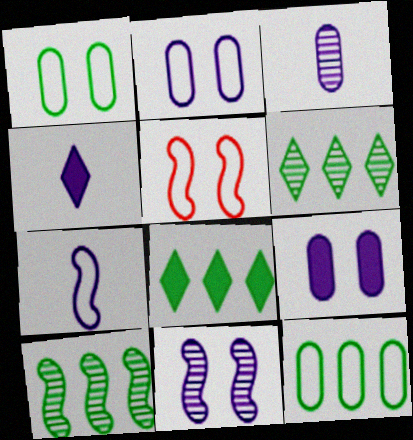[[3, 4, 7], 
[3, 5, 8], 
[8, 10, 12]]